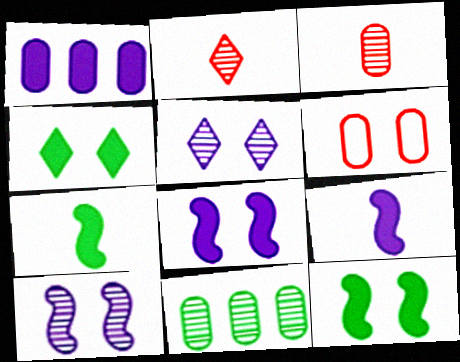[[2, 10, 11], 
[4, 6, 10], 
[5, 6, 12]]